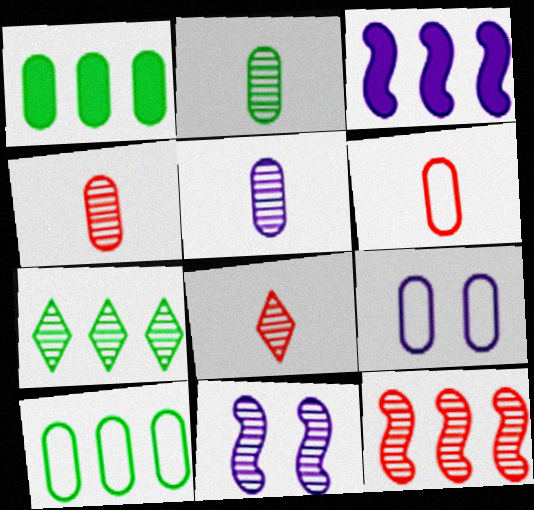[[1, 4, 9], 
[2, 4, 5], 
[4, 7, 11], 
[6, 9, 10]]